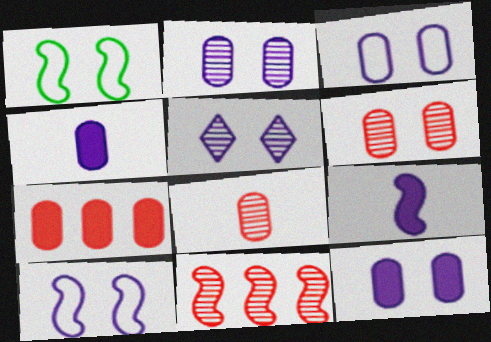[[1, 9, 11], 
[2, 3, 12], 
[5, 10, 12]]